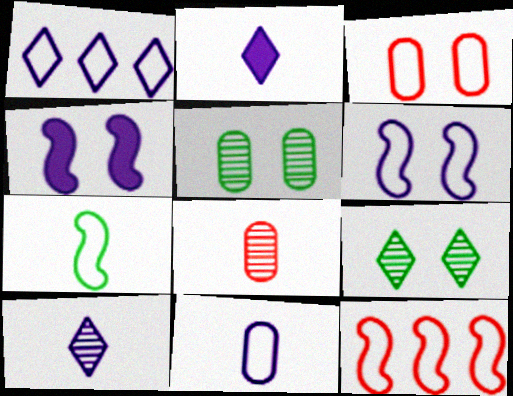[[1, 3, 7], 
[1, 6, 11], 
[2, 5, 12], 
[2, 7, 8], 
[3, 4, 9], 
[6, 7, 12]]